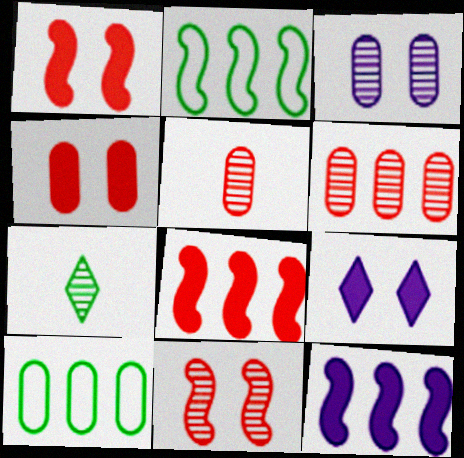[[2, 5, 9]]